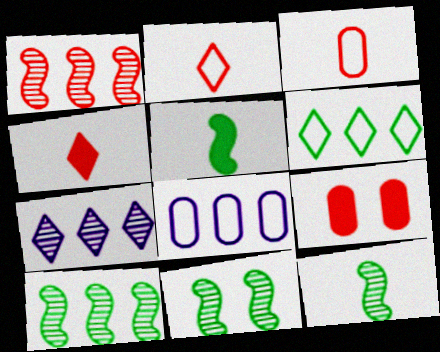[[1, 2, 9], 
[4, 8, 11], 
[10, 11, 12]]